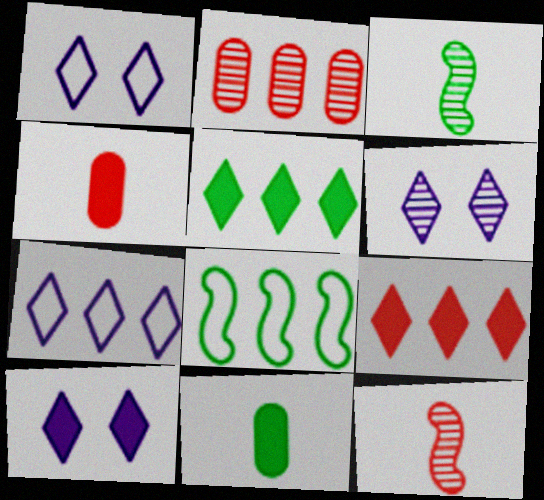[[1, 6, 10], 
[2, 3, 6], 
[4, 6, 8]]